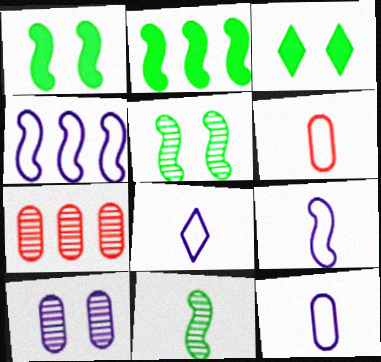[[1, 7, 8], 
[3, 7, 9], 
[8, 9, 12]]